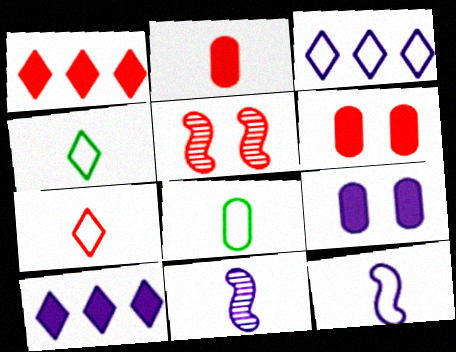[[2, 4, 11], 
[3, 9, 11], 
[5, 8, 10], 
[7, 8, 12]]